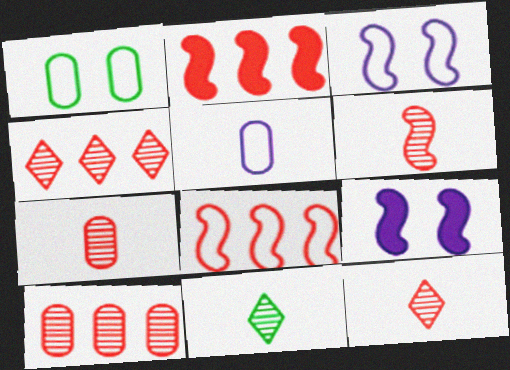[[6, 7, 12]]